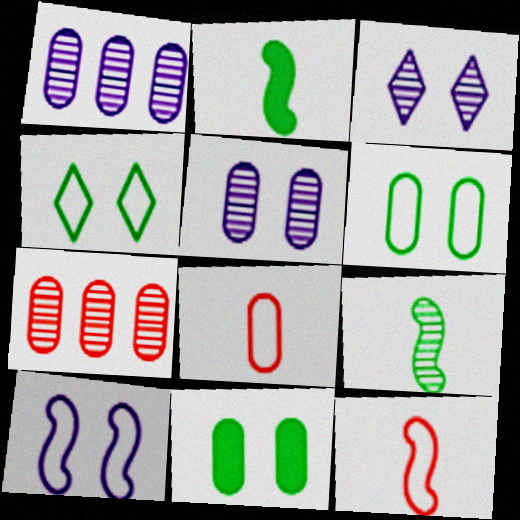[[1, 8, 11], 
[3, 7, 9]]